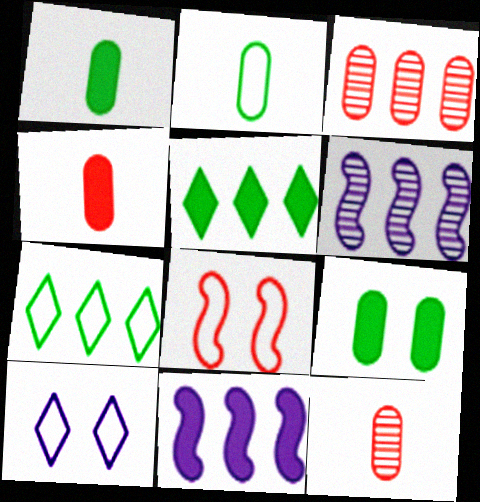[[3, 7, 11]]